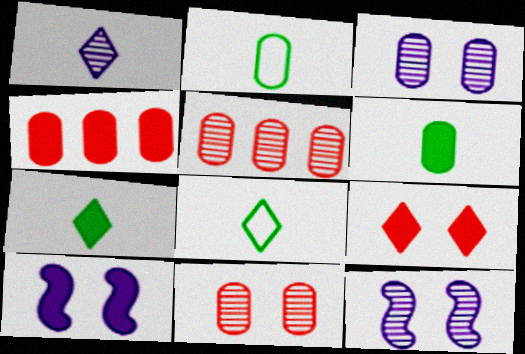[[2, 3, 4], 
[4, 7, 10], 
[4, 8, 12], 
[5, 8, 10]]